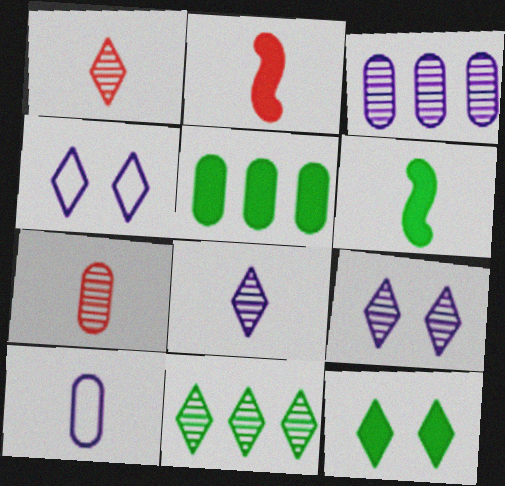[[1, 6, 10], 
[1, 9, 11], 
[5, 6, 12]]